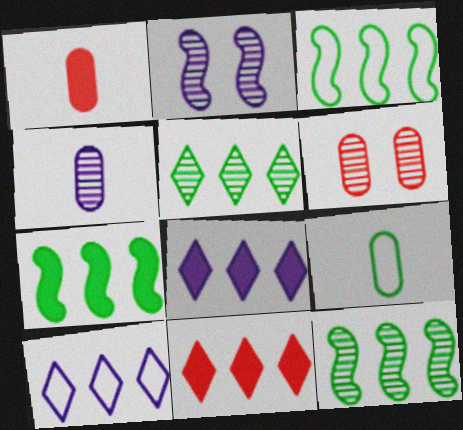[[1, 4, 9], 
[2, 9, 11], 
[3, 7, 12], 
[5, 10, 11]]